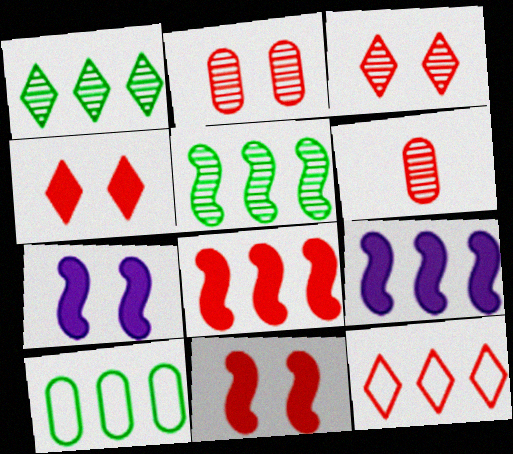[[6, 11, 12]]